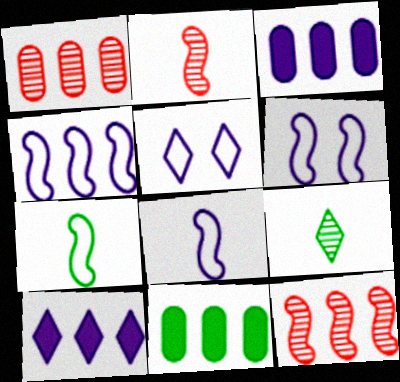[[2, 5, 11], 
[4, 6, 8]]